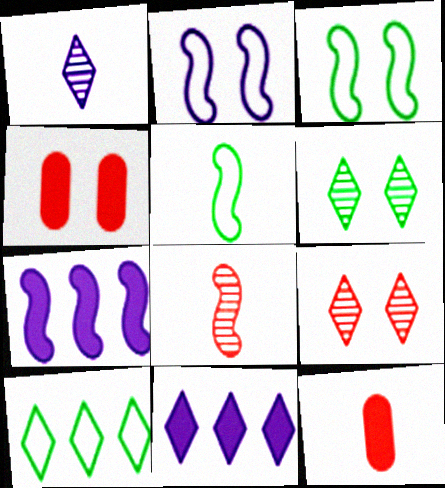[[1, 5, 12], 
[2, 4, 6], 
[3, 7, 8]]